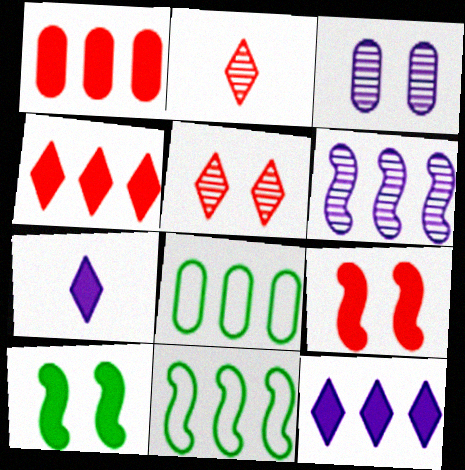[[1, 7, 10], 
[4, 6, 8]]